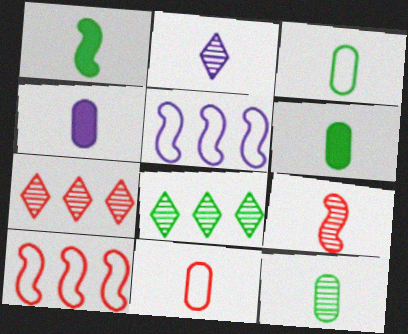[[1, 2, 11], 
[2, 9, 12], 
[3, 6, 12], 
[4, 11, 12]]